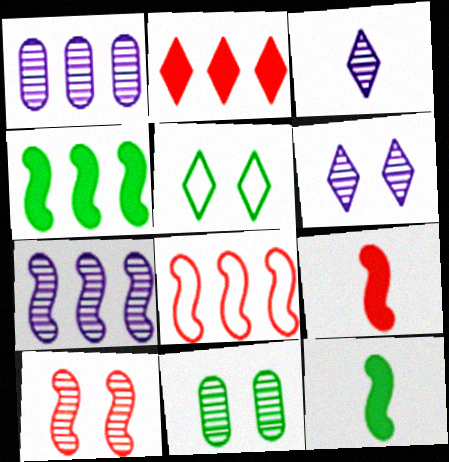[[1, 5, 9], 
[2, 3, 5], 
[4, 7, 8], 
[6, 10, 11], 
[8, 9, 10]]